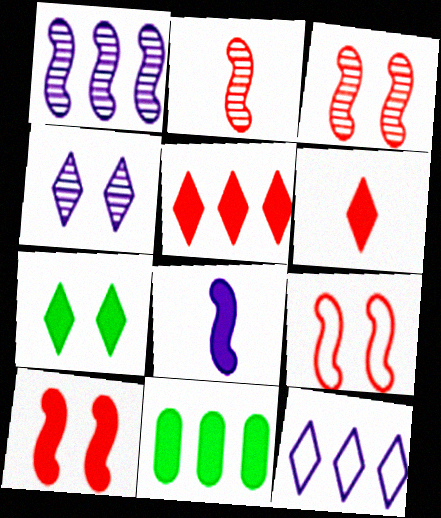[[3, 9, 10]]